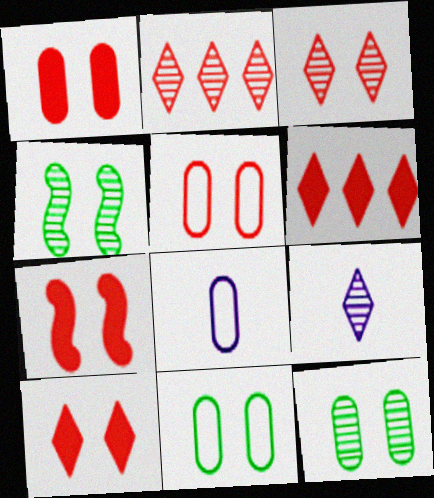[[1, 7, 10], 
[3, 5, 7], 
[4, 6, 8]]